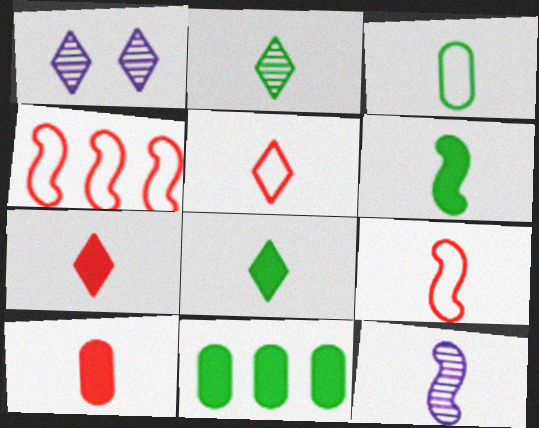[[1, 9, 11], 
[2, 3, 6], 
[3, 7, 12], 
[6, 9, 12]]